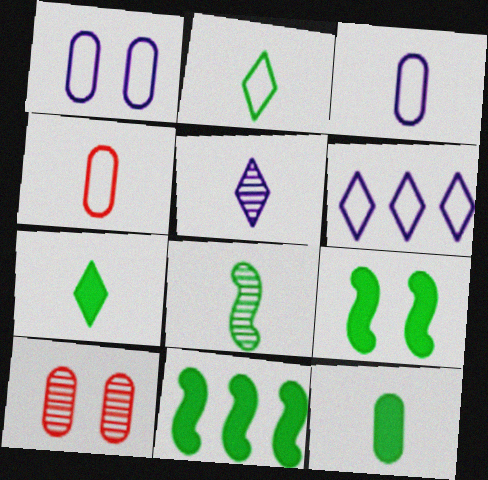[[2, 8, 12]]